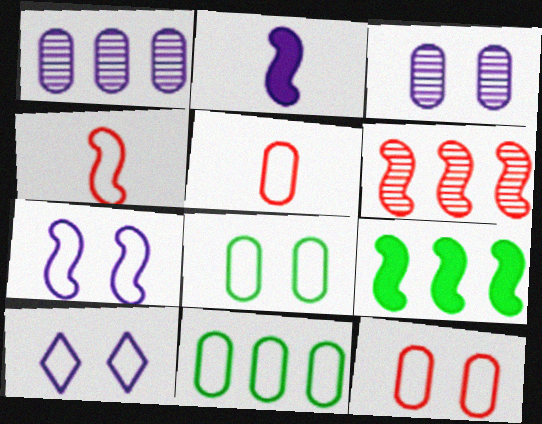[[1, 2, 10], 
[4, 10, 11]]